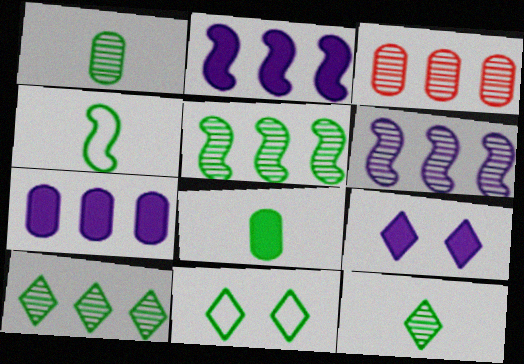[[3, 4, 9], 
[3, 6, 10], 
[4, 8, 12], 
[5, 8, 11]]